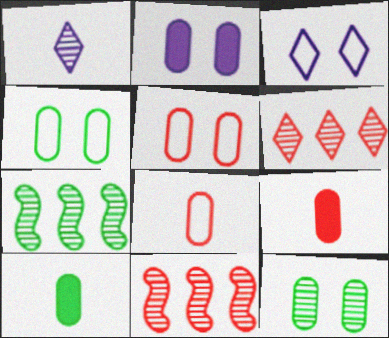[[1, 11, 12], 
[2, 5, 12], 
[3, 7, 9], 
[3, 10, 11]]